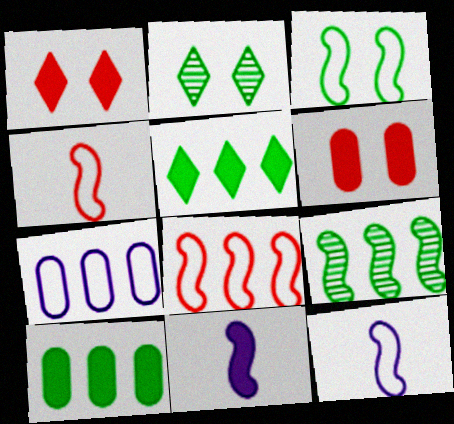[[1, 10, 11], 
[3, 8, 12], 
[5, 6, 11]]